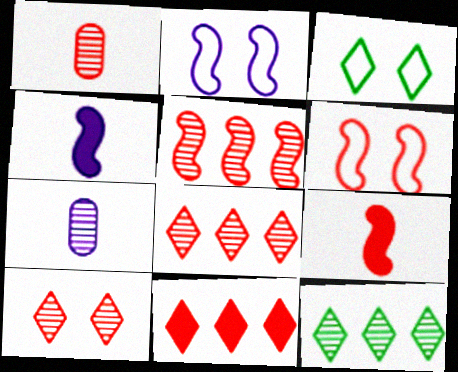[[1, 5, 10], 
[1, 6, 11], 
[5, 6, 9]]